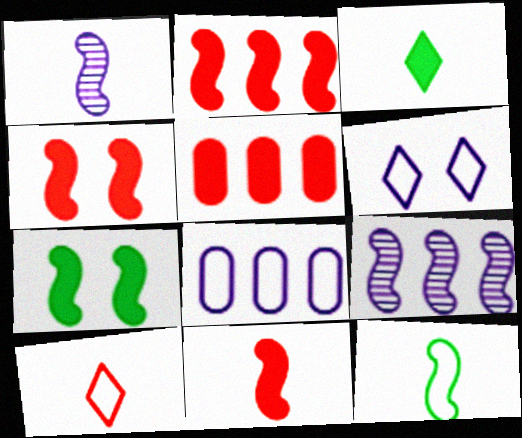[[1, 11, 12], 
[2, 4, 11], 
[4, 9, 12]]